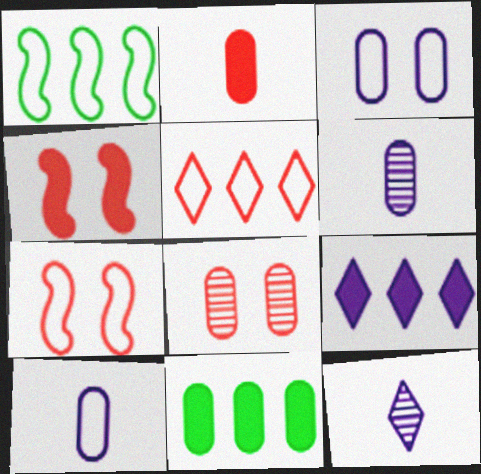[[7, 11, 12], 
[8, 10, 11]]